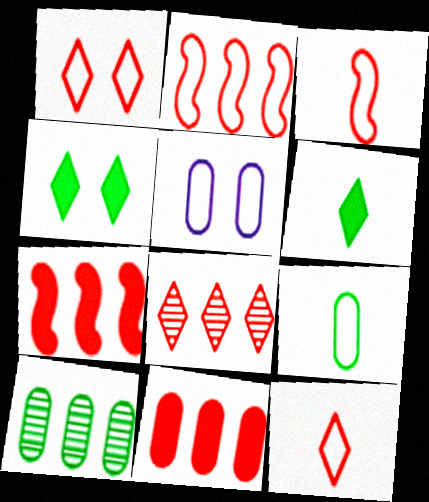[[2, 8, 11]]